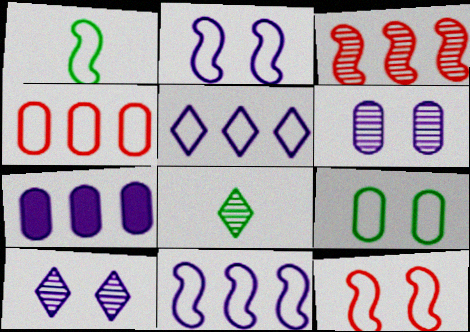[[1, 11, 12], 
[3, 6, 8], 
[7, 8, 12]]